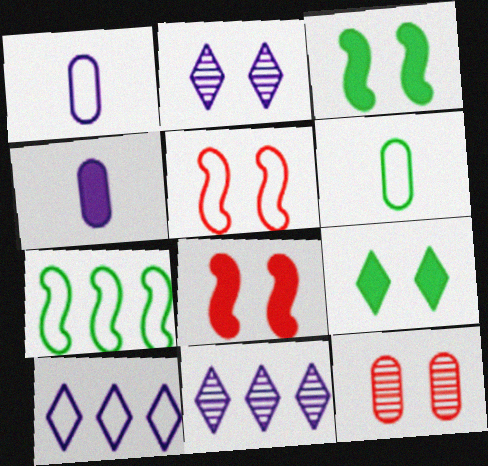[[5, 6, 10], 
[6, 8, 11]]